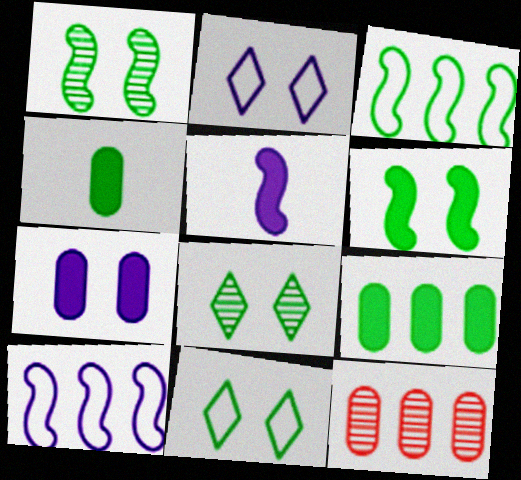[[3, 4, 8], 
[5, 11, 12]]